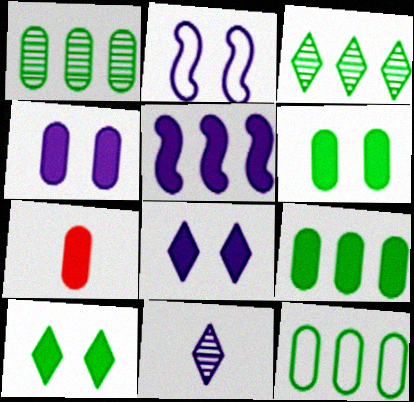[[1, 9, 12], 
[2, 3, 7], 
[4, 7, 9], 
[5, 7, 10]]